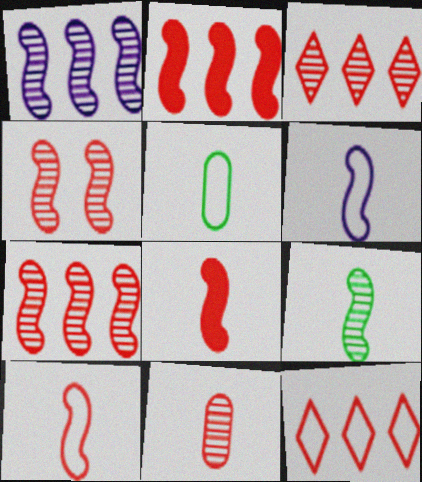[[1, 4, 9], 
[2, 4, 10], 
[3, 4, 11], 
[6, 8, 9]]